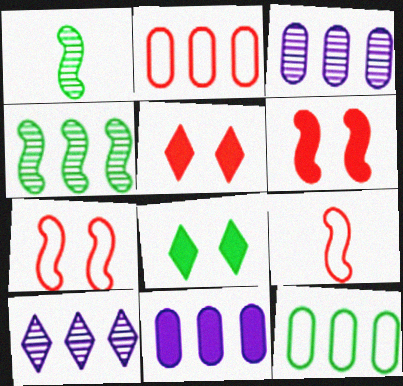[[1, 8, 12], 
[3, 8, 9]]